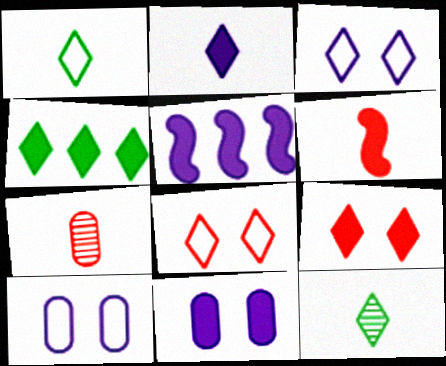[[2, 4, 9], 
[2, 5, 11], 
[4, 6, 11]]